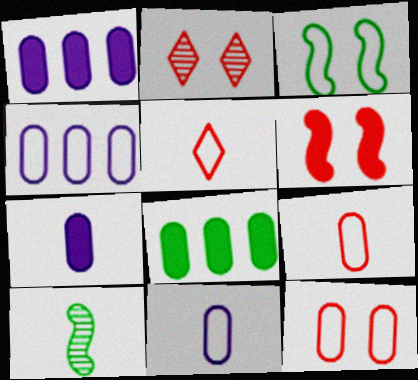[[2, 6, 12], 
[3, 4, 5], 
[5, 7, 10]]